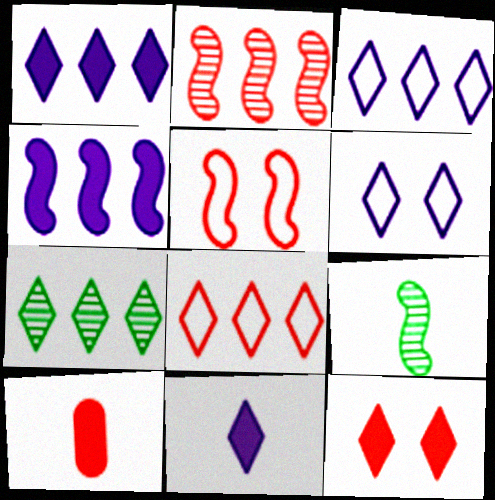[[1, 7, 8], 
[4, 5, 9]]